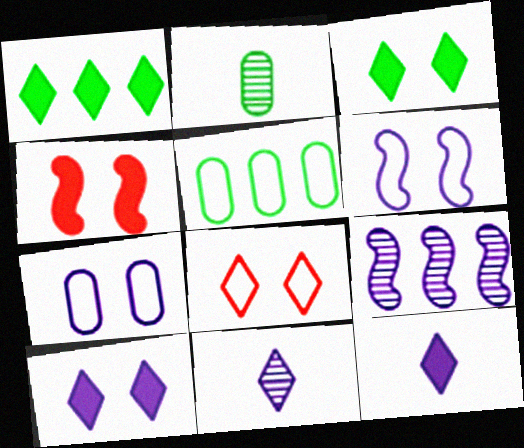[[1, 8, 11], 
[4, 5, 11], 
[7, 9, 12]]